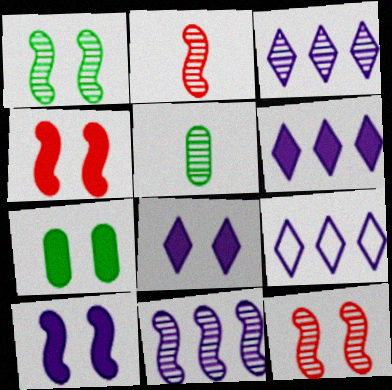[[1, 2, 11], 
[2, 7, 9], 
[3, 5, 12], 
[3, 6, 9], 
[4, 5, 9], 
[4, 7, 8]]